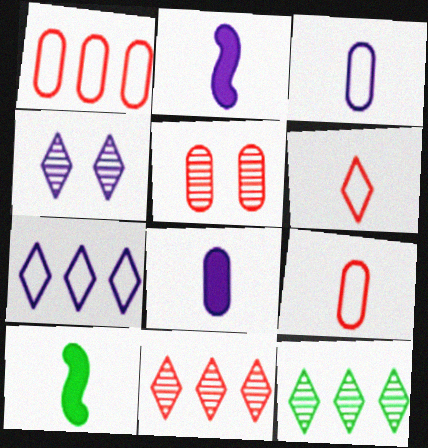[[1, 4, 10], 
[5, 7, 10]]